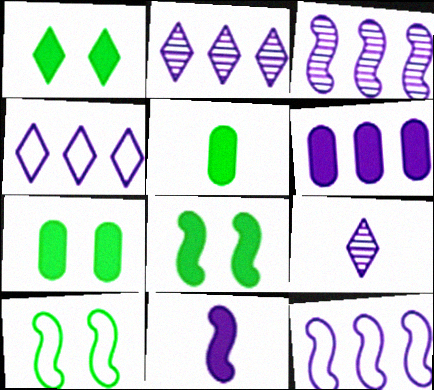[[1, 7, 8], 
[2, 6, 12], 
[3, 4, 6]]